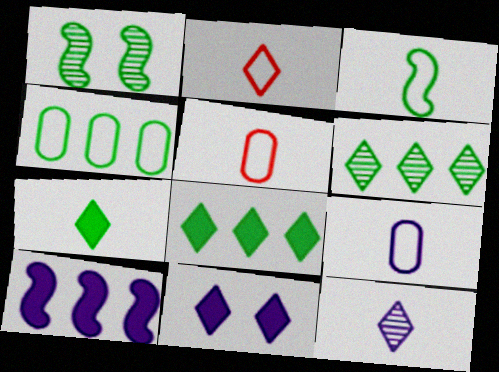[[1, 4, 7], 
[2, 3, 9], 
[2, 6, 11], 
[2, 7, 12]]